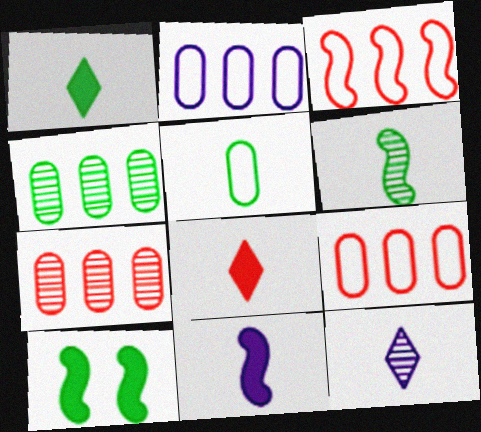[[1, 5, 6], 
[9, 10, 12]]